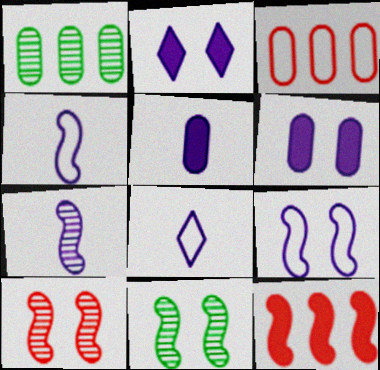[[4, 11, 12], 
[5, 7, 8]]